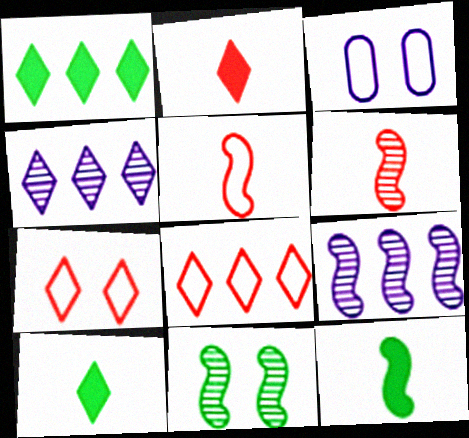[[1, 3, 6], 
[1, 4, 8], 
[4, 7, 10], 
[6, 9, 11]]